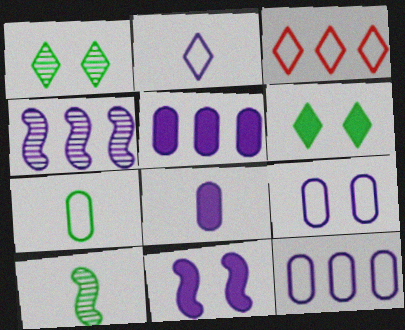[]